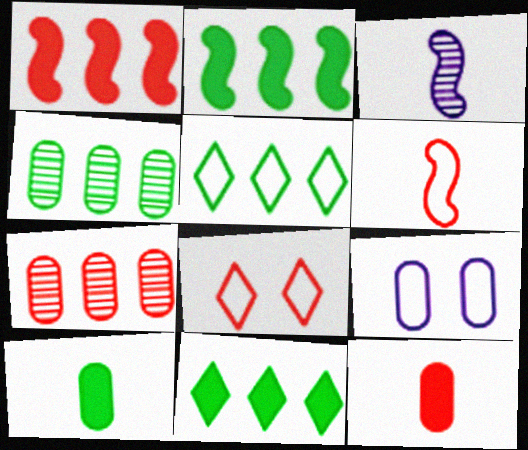[[2, 4, 5], 
[4, 9, 12], 
[5, 6, 9], 
[7, 9, 10]]